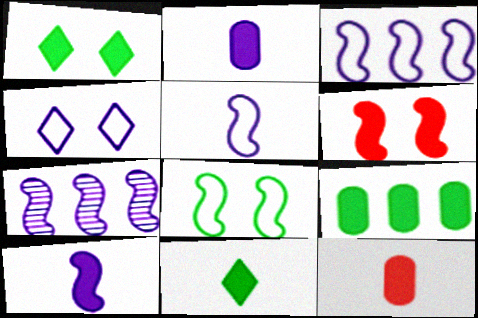[[2, 4, 7], 
[10, 11, 12]]